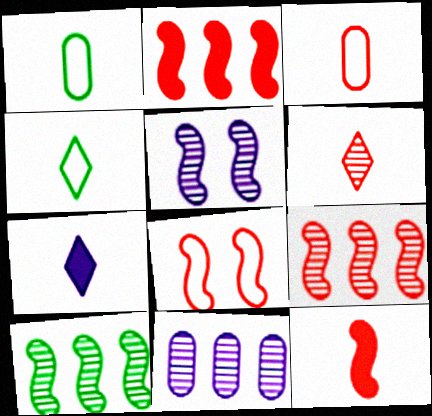[[3, 6, 12], 
[4, 6, 7], 
[8, 9, 12]]